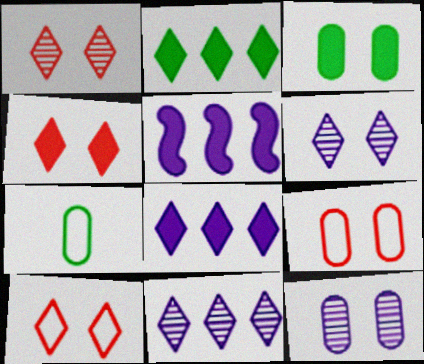[[1, 4, 10], 
[1, 5, 7], 
[3, 9, 12]]